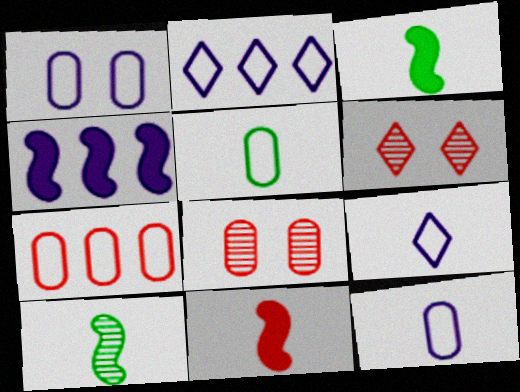[[1, 5, 7], 
[2, 3, 8], 
[4, 5, 6], 
[6, 7, 11]]